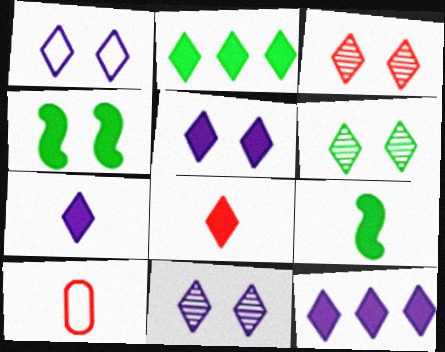[[1, 5, 11], 
[2, 5, 8], 
[3, 6, 11], 
[5, 7, 12]]